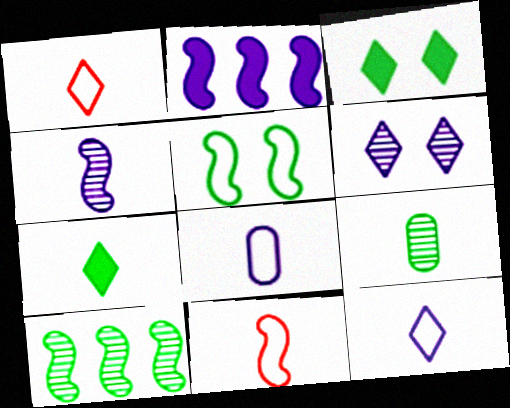[[2, 6, 8]]